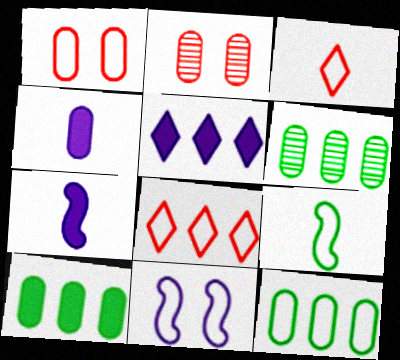[[1, 4, 6], 
[2, 4, 12], 
[2, 5, 9], 
[3, 11, 12], 
[6, 10, 12]]